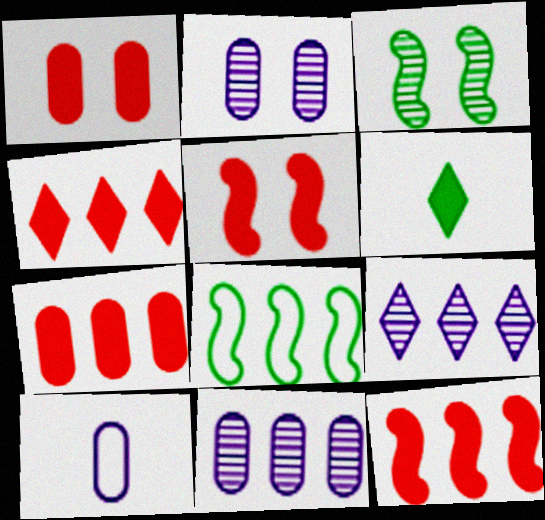[[3, 4, 10], 
[4, 7, 12], 
[4, 8, 11], 
[7, 8, 9]]